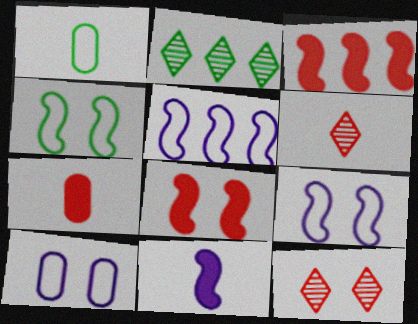[[1, 6, 11], 
[2, 7, 9]]